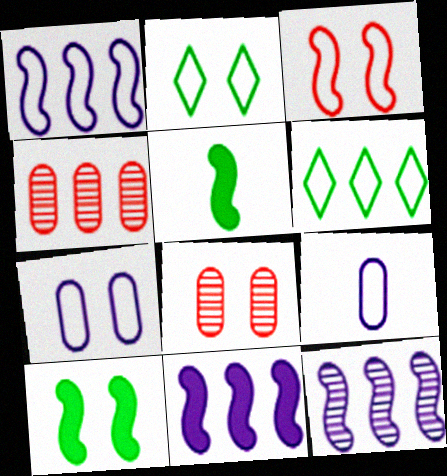[[1, 11, 12], 
[2, 3, 7], 
[3, 5, 12], 
[3, 6, 9], 
[4, 6, 11]]